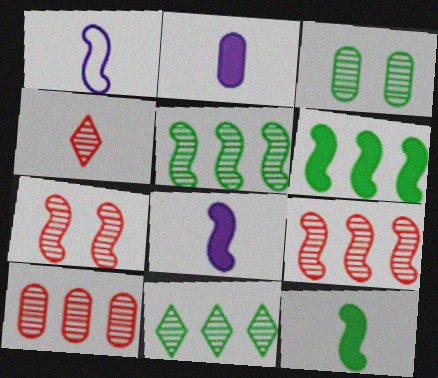[[1, 6, 7], 
[4, 7, 10]]